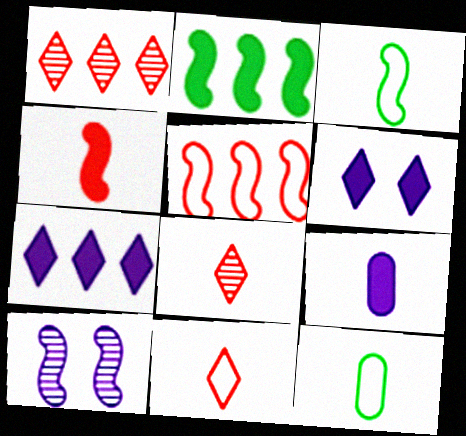[[3, 8, 9]]